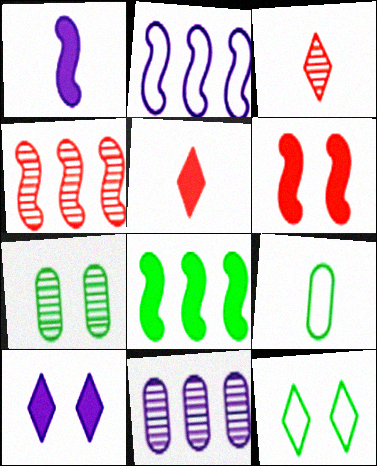[[1, 3, 9], 
[1, 6, 8], 
[2, 4, 8], 
[2, 5, 7], 
[4, 9, 10]]